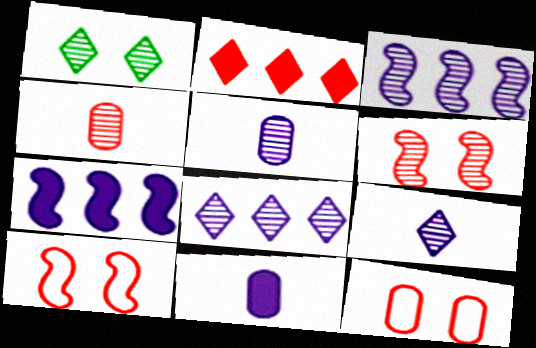[[1, 3, 4], 
[2, 4, 10]]